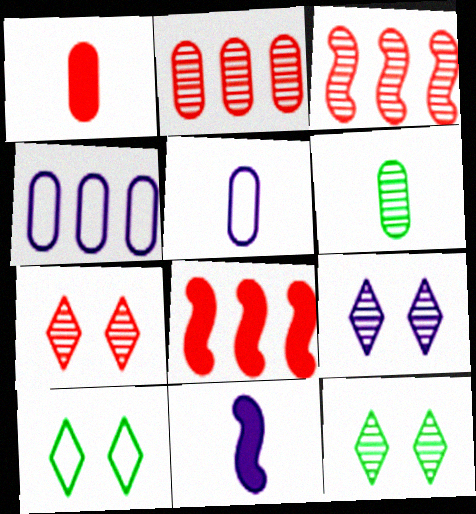[[1, 5, 6], 
[2, 10, 11], 
[3, 6, 9], 
[4, 9, 11], 
[5, 8, 12], 
[7, 9, 12]]